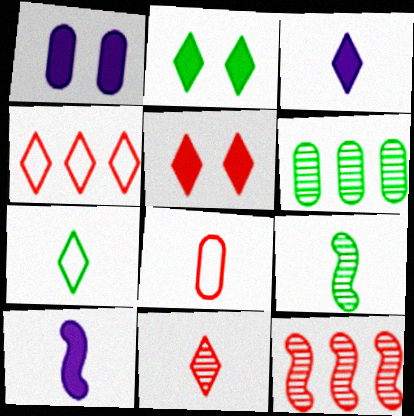[[1, 4, 9], 
[1, 6, 8], 
[1, 7, 12], 
[3, 7, 11], 
[3, 8, 9], 
[4, 5, 11], 
[5, 8, 12]]